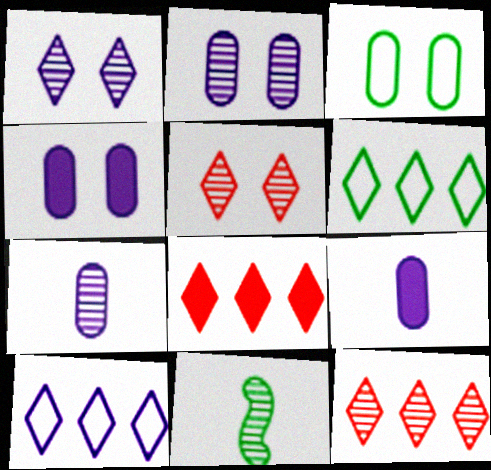[[2, 11, 12]]